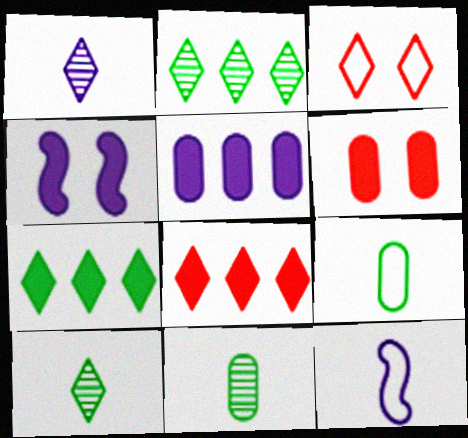[[1, 3, 7], 
[2, 6, 12]]